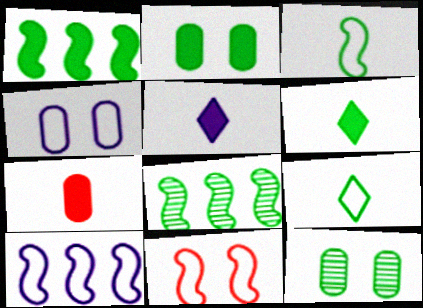[[1, 2, 6], 
[1, 9, 12], 
[2, 8, 9], 
[3, 10, 11]]